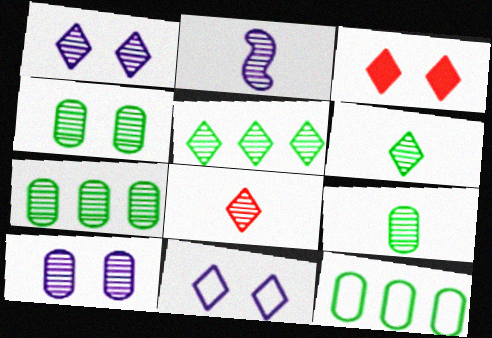[[1, 5, 8], 
[2, 3, 12], 
[2, 8, 9], 
[4, 7, 9]]